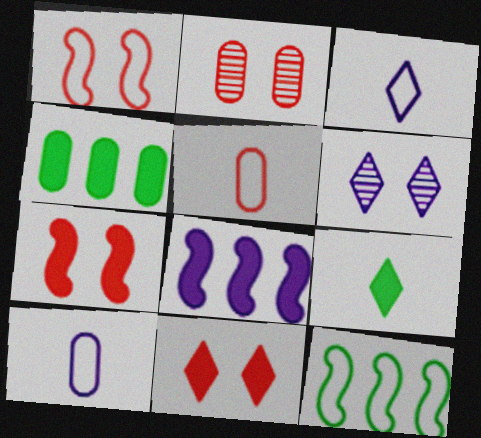[[1, 2, 11], 
[2, 4, 10], 
[6, 8, 10]]